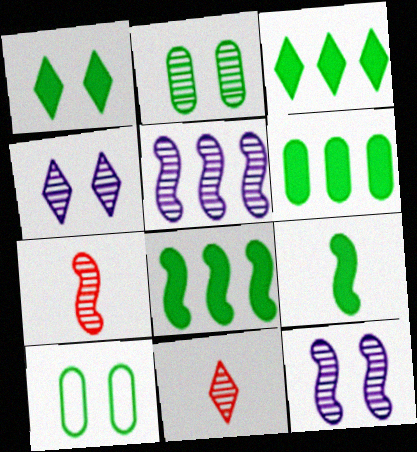[[1, 6, 9], 
[2, 5, 11], 
[3, 6, 8]]